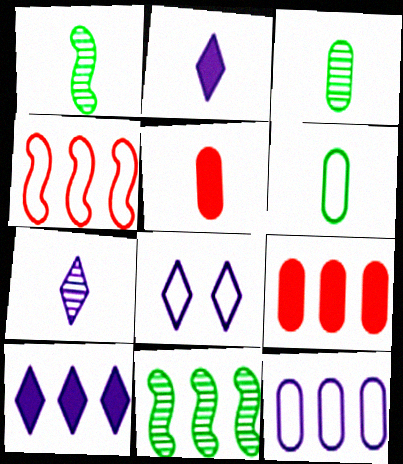[[1, 8, 9], 
[4, 6, 8], 
[5, 8, 11], 
[7, 8, 10]]